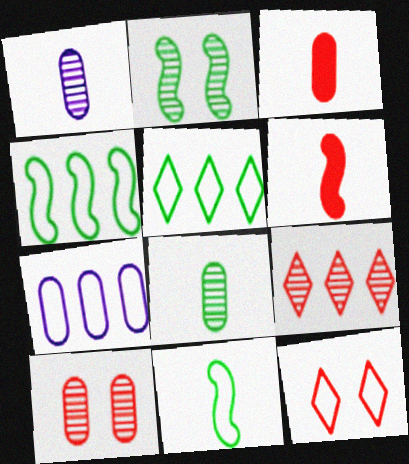[[1, 2, 9], 
[7, 11, 12]]